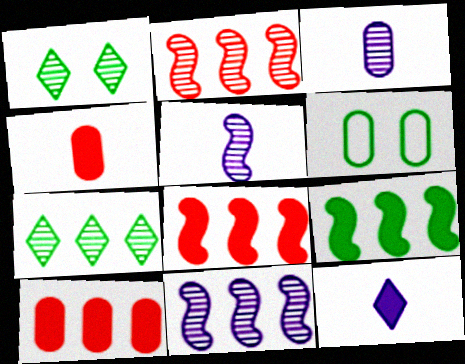[[1, 2, 3], 
[2, 6, 12], 
[3, 6, 10]]